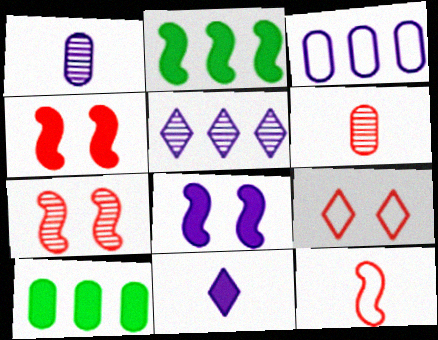[[1, 2, 9], 
[4, 10, 11]]